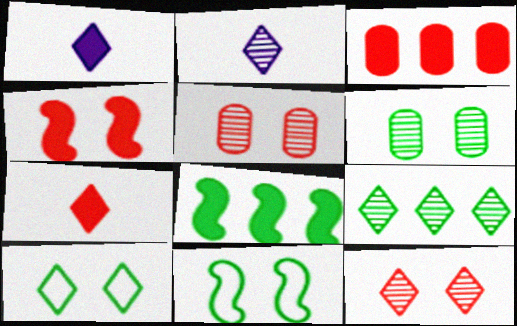[[2, 3, 11], 
[2, 9, 12], 
[3, 4, 7]]